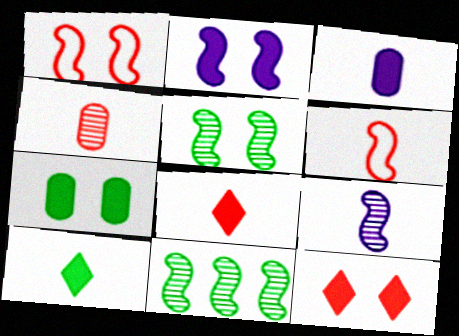[[1, 2, 5], 
[2, 6, 11], 
[2, 7, 12], 
[4, 6, 8]]